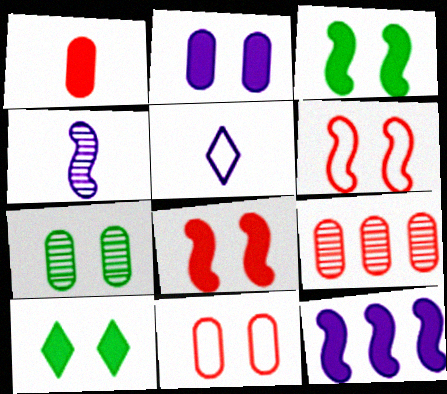[[1, 9, 11], 
[1, 10, 12], 
[2, 7, 11], 
[2, 8, 10], 
[3, 5, 9]]